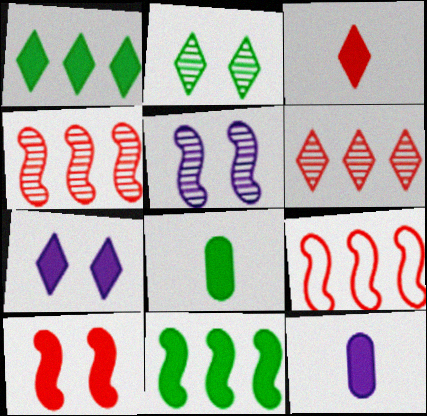[[1, 3, 7], 
[1, 10, 12], 
[2, 9, 12]]